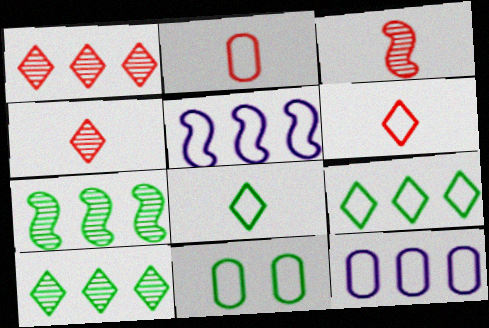[[2, 11, 12], 
[5, 6, 11]]